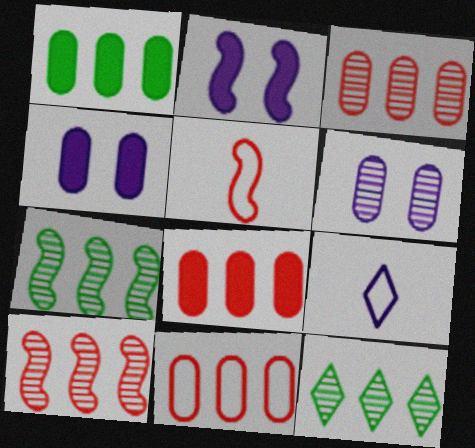[[2, 5, 7], 
[3, 8, 11], 
[4, 5, 12]]